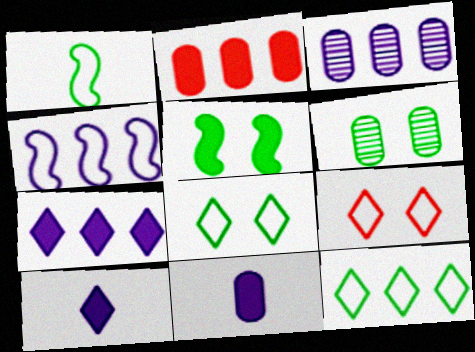[[2, 5, 10], 
[3, 4, 7], 
[5, 6, 8]]